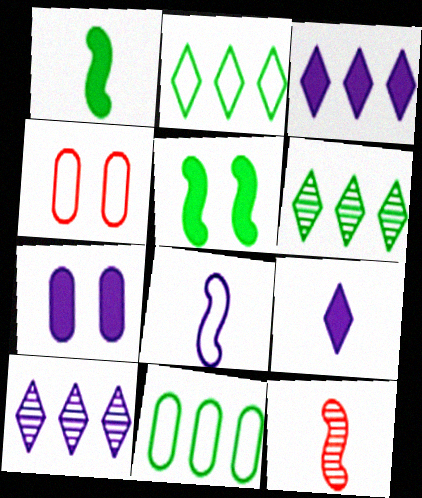[[1, 4, 10], 
[1, 8, 12], 
[2, 4, 8], 
[2, 7, 12], 
[7, 8, 10]]